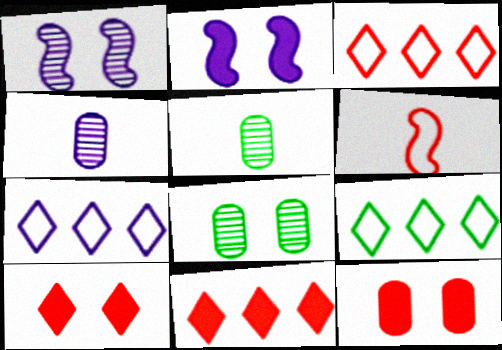[[2, 3, 5], 
[2, 4, 7], 
[3, 7, 9]]